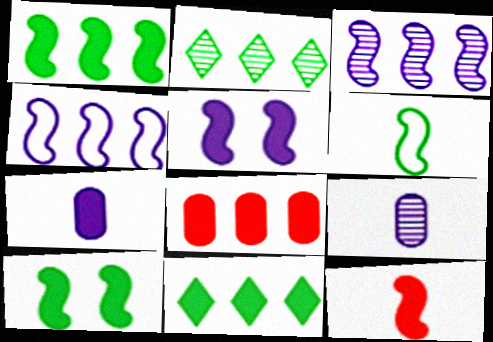[[1, 5, 12], 
[2, 4, 8]]